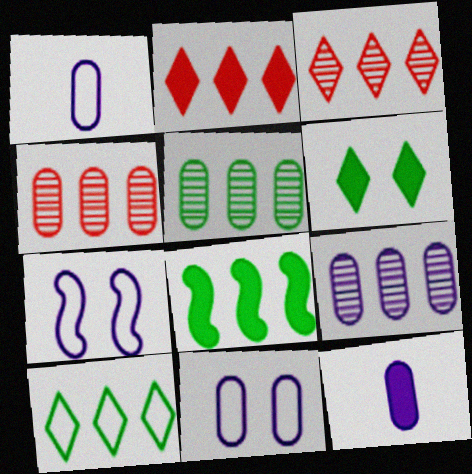[[4, 5, 9], 
[5, 8, 10], 
[9, 11, 12]]